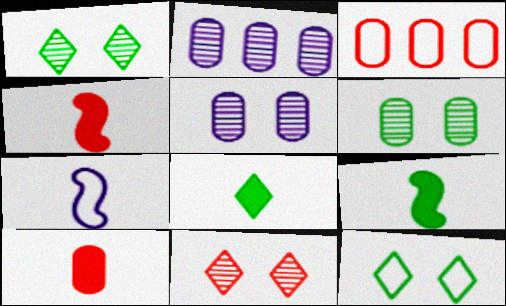[[2, 4, 12], 
[3, 4, 11], 
[3, 7, 12]]